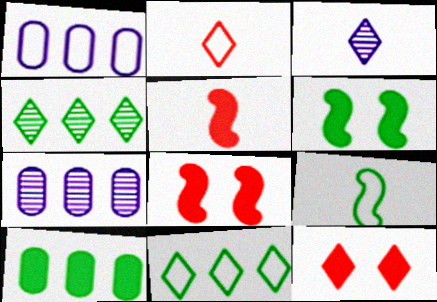[[2, 6, 7], 
[3, 11, 12], 
[7, 9, 12]]